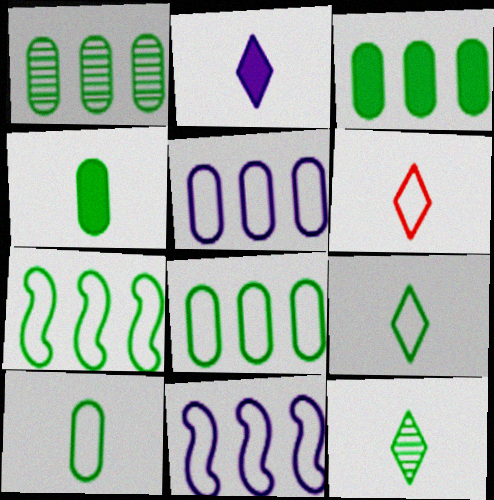[[1, 3, 8], 
[2, 6, 12]]